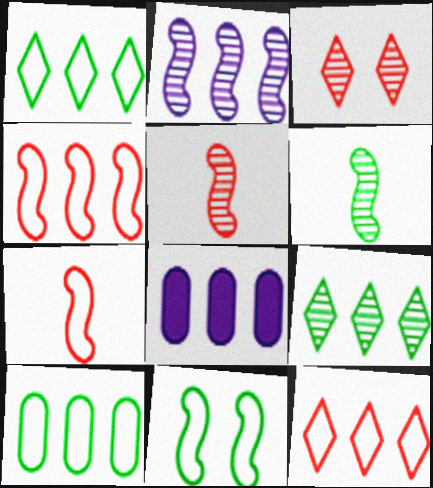[[4, 8, 9]]